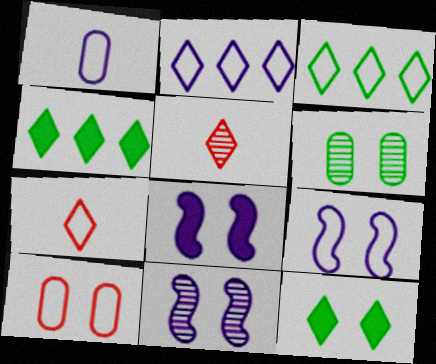[[1, 2, 9], 
[2, 5, 12], 
[8, 9, 11], 
[10, 11, 12]]